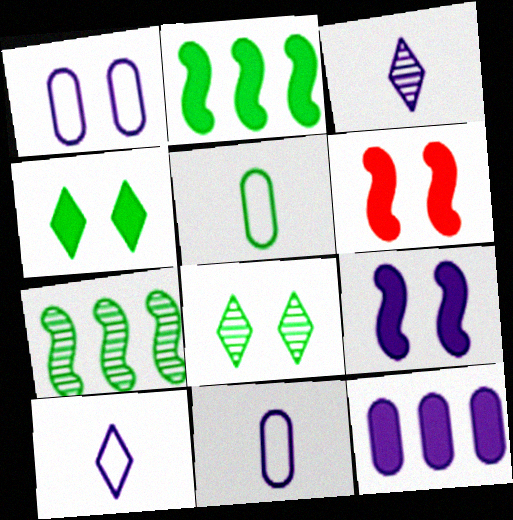[[1, 6, 8], 
[2, 5, 8], 
[4, 5, 7]]